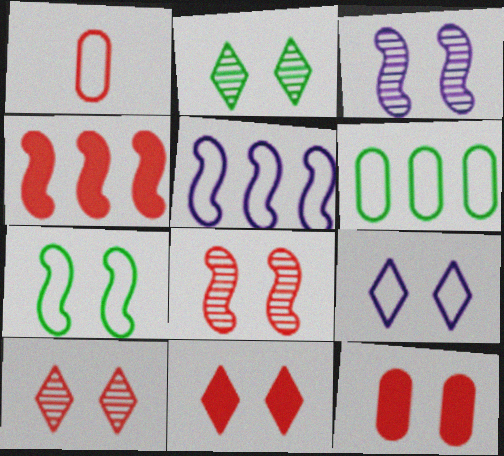[[1, 4, 10], 
[2, 9, 11]]